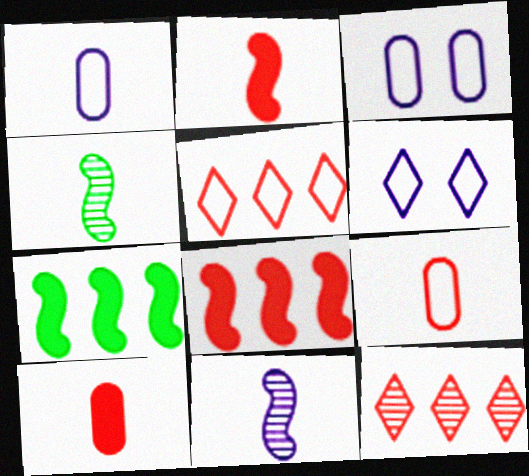[]